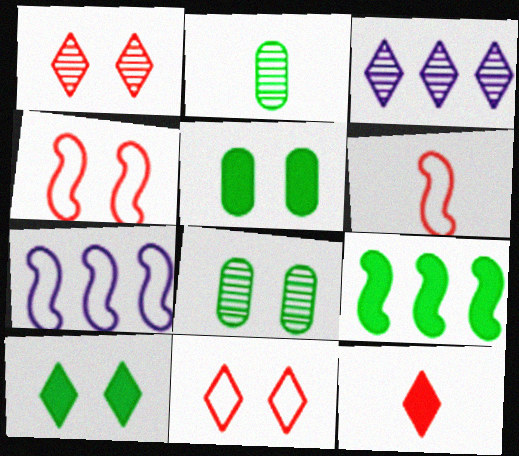[[3, 5, 6], 
[7, 8, 12]]